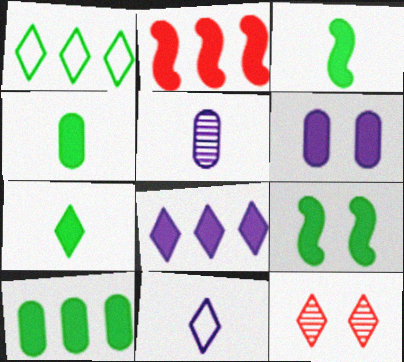[[2, 6, 7], 
[2, 8, 10], 
[3, 4, 7], 
[7, 9, 10]]